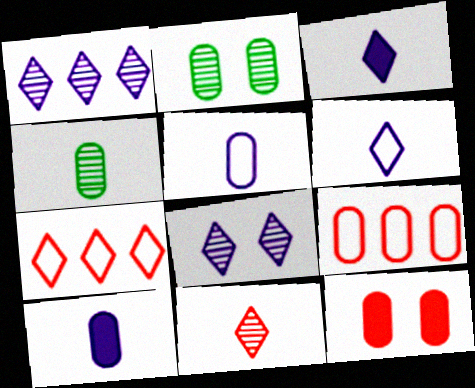[[2, 9, 10]]